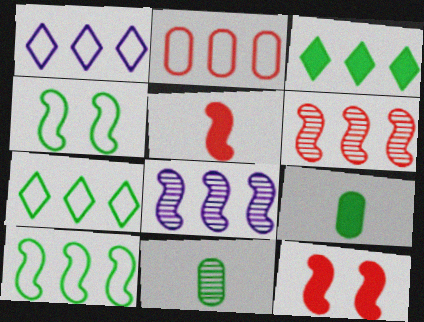[[1, 2, 10], 
[1, 11, 12], 
[2, 3, 8], 
[3, 4, 11], 
[4, 5, 8]]